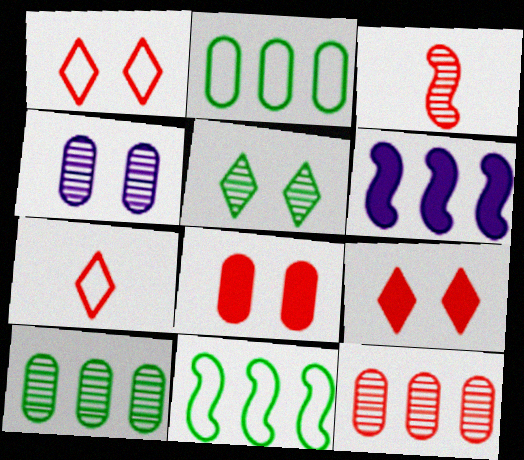[]